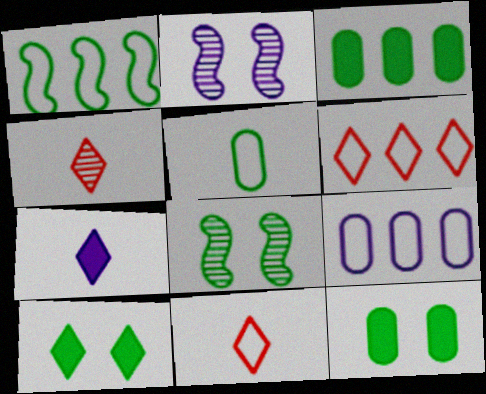[[1, 6, 9], 
[2, 3, 11], 
[2, 7, 9]]